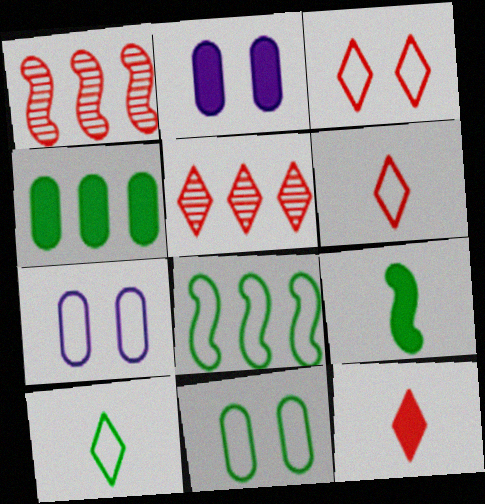[[1, 2, 10], 
[3, 5, 12], 
[5, 7, 9], 
[6, 7, 8], 
[8, 10, 11]]